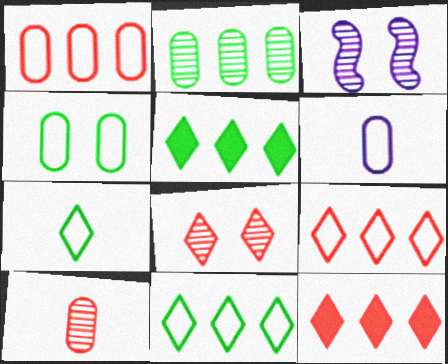[[1, 4, 6]]